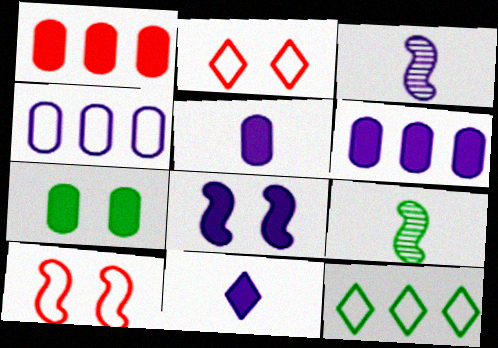[[1, 5, 7], 
[2, 6, 9], 
[6, 8, 11], 
[7, 9, 12]]